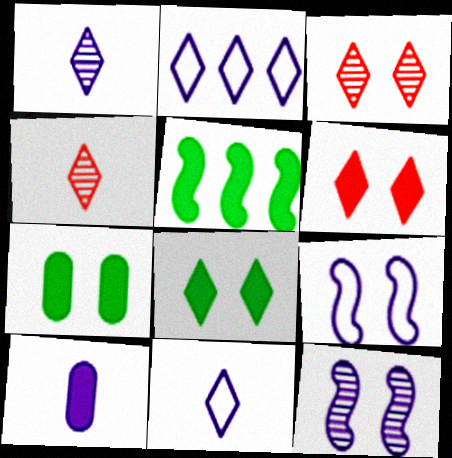[[2, 4, 8], 
[2, 10, 12], 
[3, 7, 9], 
[5, 6, 10]]